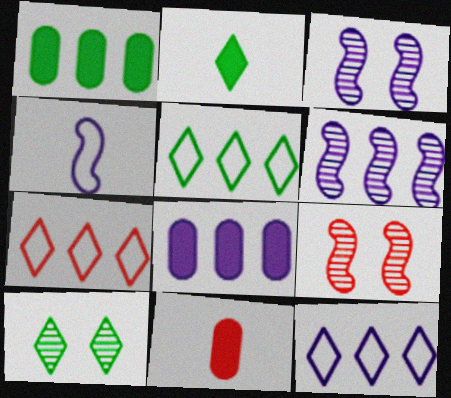[[1, 6, 7], 
[2, 5, 10], 
[3, 5, 11], 
[5, 7, 12], 
[6, 8, 12], 
[7, 9, 11]]